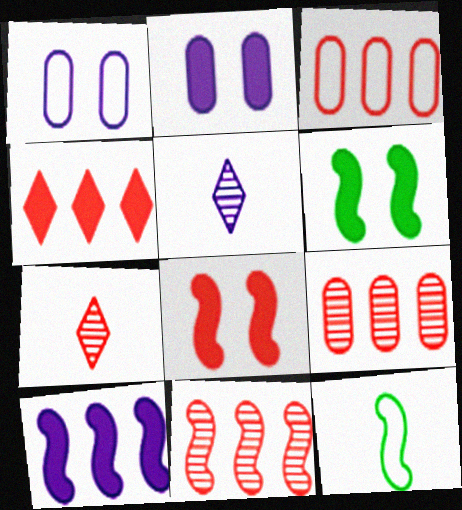[[1, 5, 10], 
[3, 4, 11], 
[3, 5, 6], 
[3, 7, 8]]